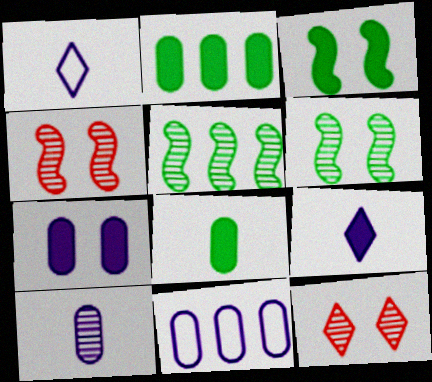[[1, 2, 4], 
[5, 10, 12], 
[7, 10, 11]]